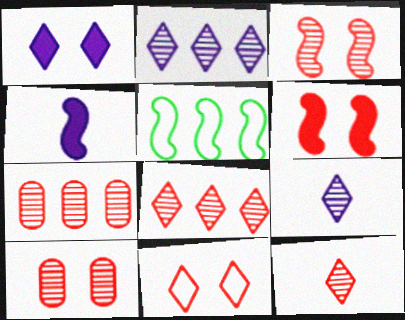[[3, 4, 5], 
[3, 7, 12], 
[6, 10, 11]]